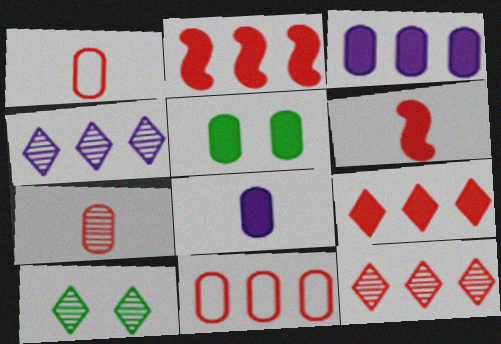[[2, 11, 12]]